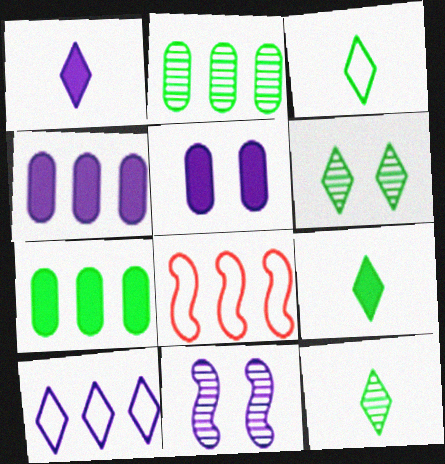[[3, 9, 12], 
[5, 8, 12]]